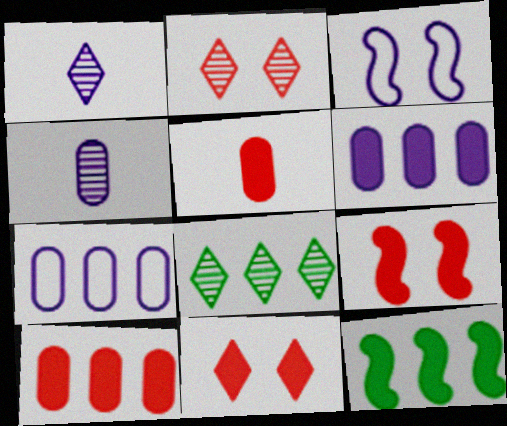[[1, 2, 8], 
[1, 3, 6], 
[3, 5, 8]]